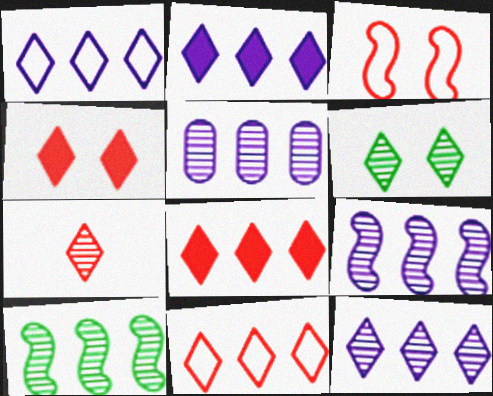[[1, 2, 12], 
[4, 7, 11], 
[5, 9, 12], 
[6, 7, 12]]